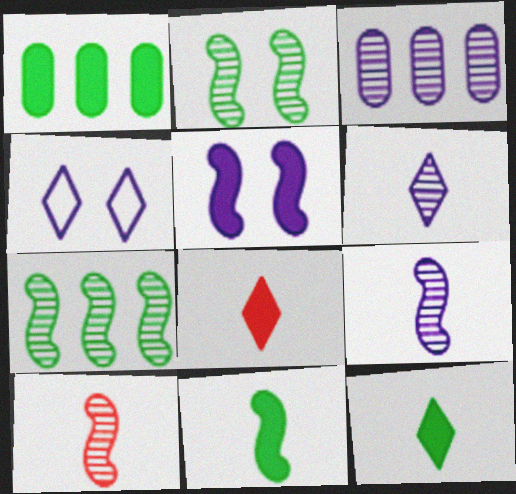[[1, 4, 10], 
[1, 5, 8]]